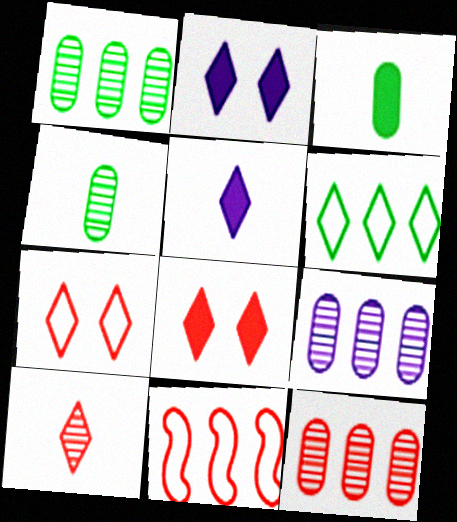[[1, 9, 12], 
[2, 4, 11], 
[2, 6, 10]]